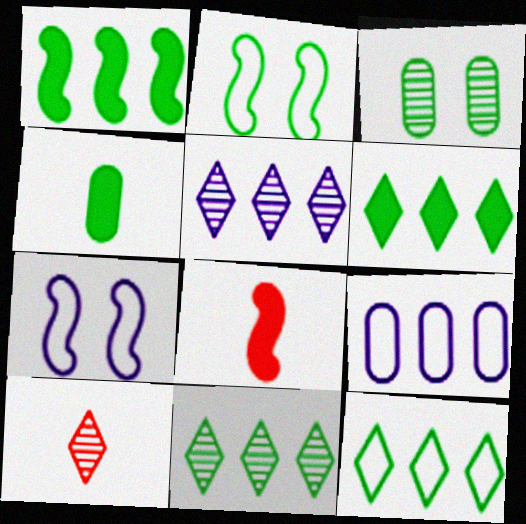[[2, 4, 11], 
[6, 11, 12]]